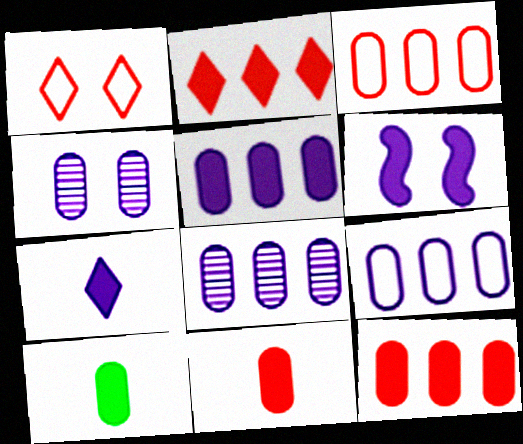[[2, 6, 10], 
[3, 4, 10], 
[5, 6, 7], 
[5, 8, 9]]